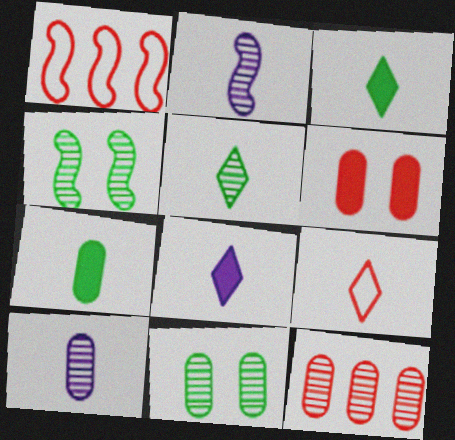[[1, 8, 11], 
[2, 7, 9], 
[5, 8, 9], 
[10, 11, 12]]